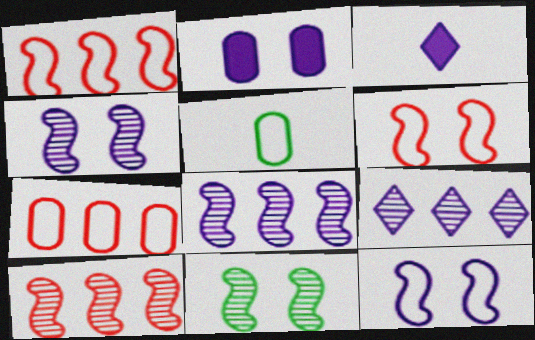[[3, 7, 11]]